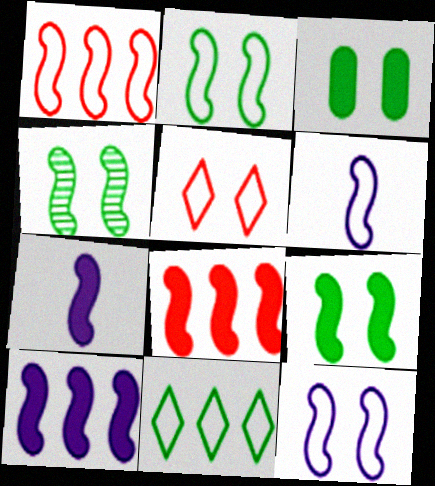[[1, 2, 6], 
[1, 4, 7], 
[2, 4, 9], 
[4, 6, 8], 
[7, 8, 9]]